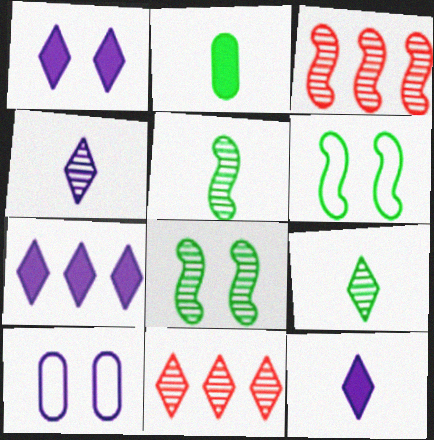[[1, 7, 12]]